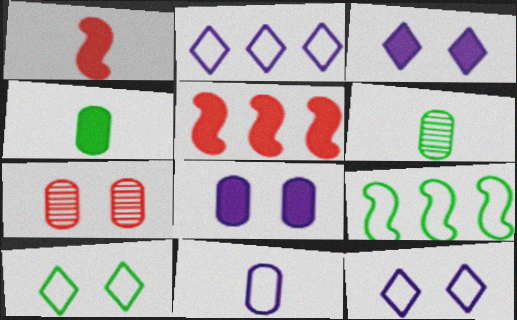[[3, 4, 5], 
[5, 6, 12]]